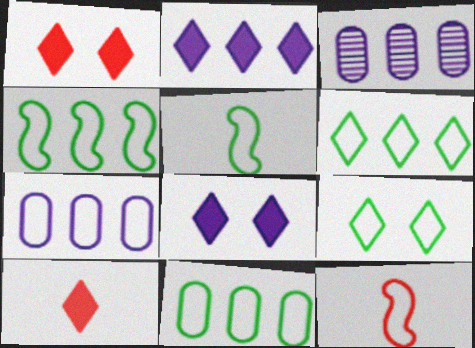[[1, 3, 5], 
[4, 6, 11], 
[5, 9, 11], 
[7, 9, 12]]